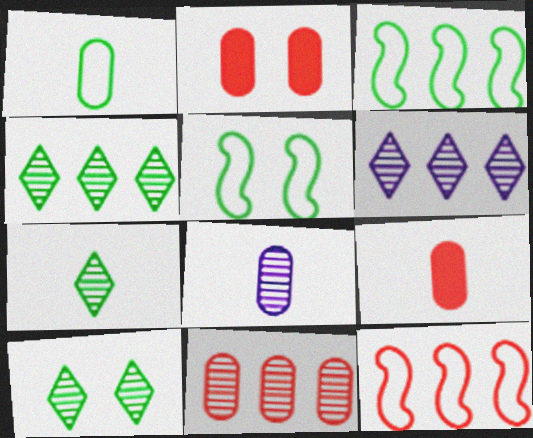[[1, 8, 9], 
[4, 7, 10], 
[5, 6, 9]]